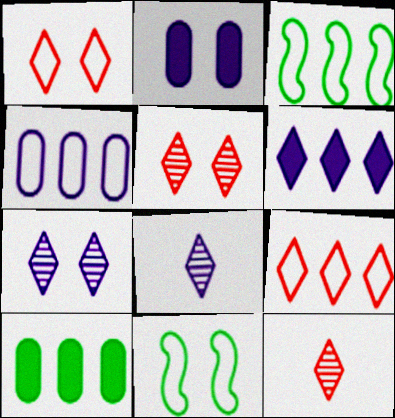[[2, 3, 12], 
[2, 5, 11], 
[3, 4, 9]]